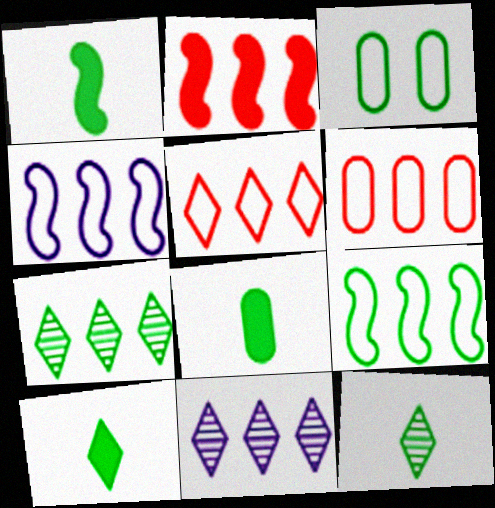[[1, 3, 7], 
[1, 8, 10]]